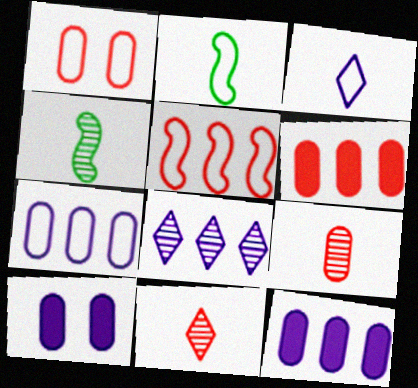[[1, 6, 9]]